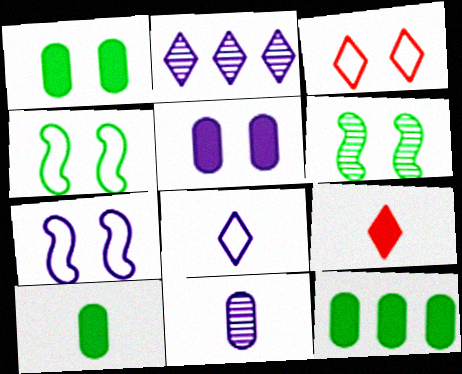[[1, 10, 12], 
[3, 5, 6]]